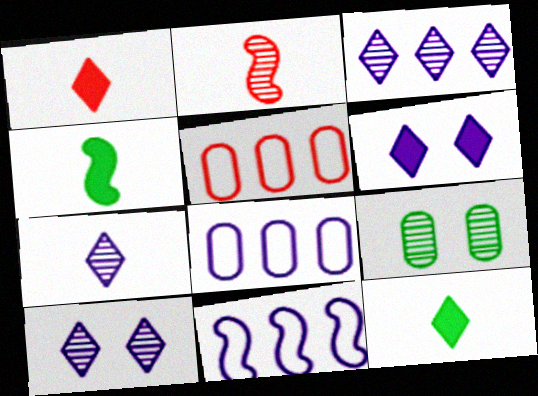[[1, 9, 11], 
[2, 3, 9], 
[3, 7, 10], 
[4, 5, 10]]